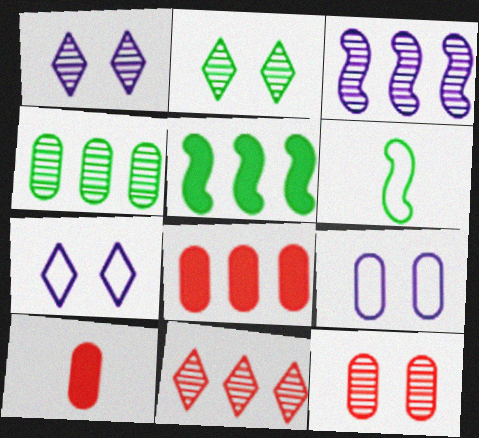[[1, 6, 8], 
[3, 4, 11], 
[4, 9, 10]]